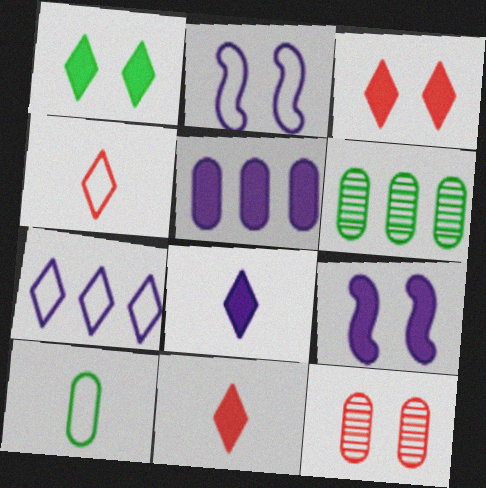[[1, 2, 12], 
[2, 6, 11], 
[4, 6, 9], 
[5, 8, 9], 
[5, 10, 12]]